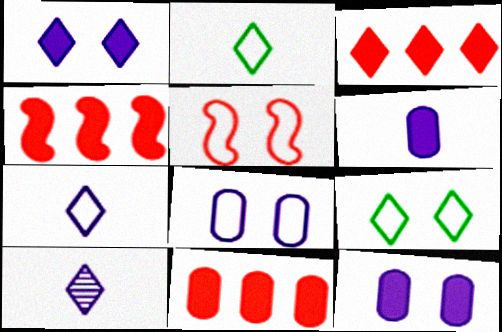[[3, 4, 11], 
[3, 9, 10], 
[5, 8, 9]]